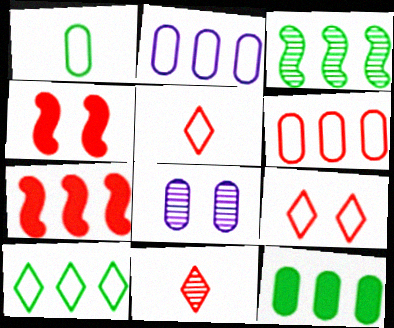[[3, 8, 11], 
[3, 10, 12], 
[4, 6, 11]]